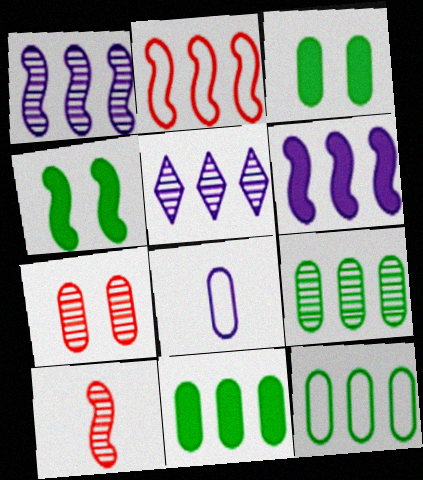[[2, 5, 11], 
[7, 8, 11], 
[9, 11, 12]]